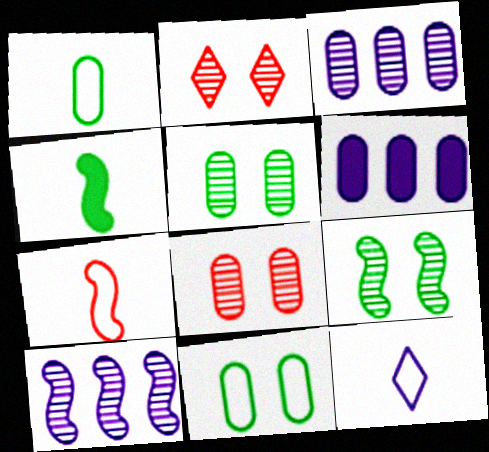[[1, 6, 8], 
[1, 7, 12]]